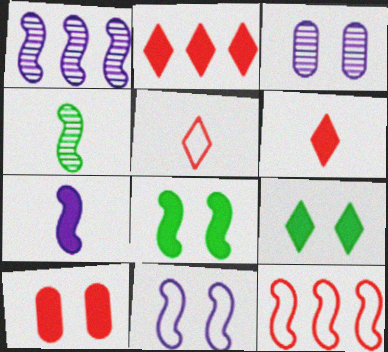[[1, 7, 11]]